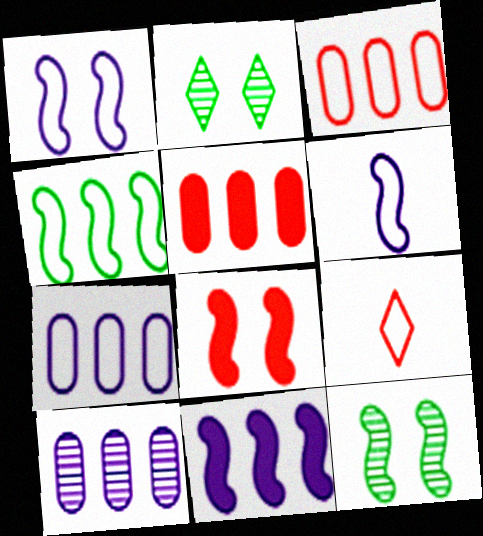[[1, 8, 12], 
[2, 5, 6]]